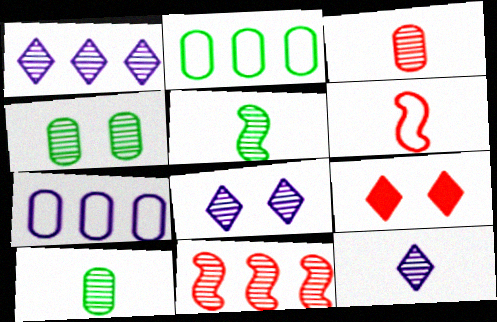[[1, 8, 12], 
[3, 5, 12], 
[4, 11, 12], 
[5, 7, 9], 
[8, 10, 11]]